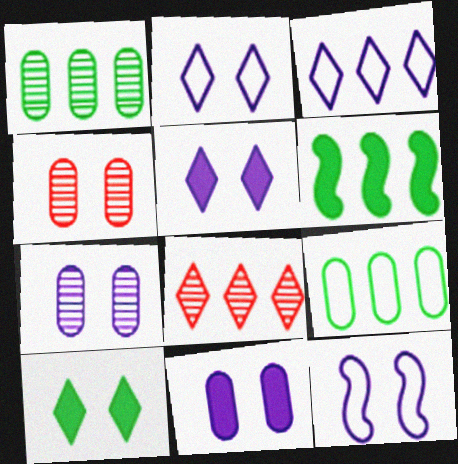[[4, 10, 12], 
[5, 7, 12]]